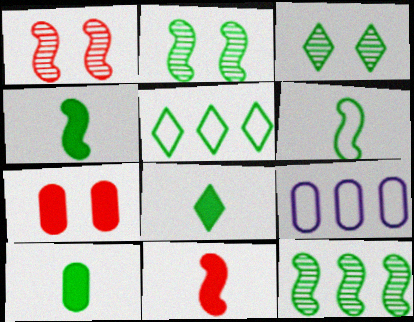[[1, 8, 9], 
[2, 5, 10], 
[3, 5, 8], 
[3, 9, 11], 
[4, 8, 10]]